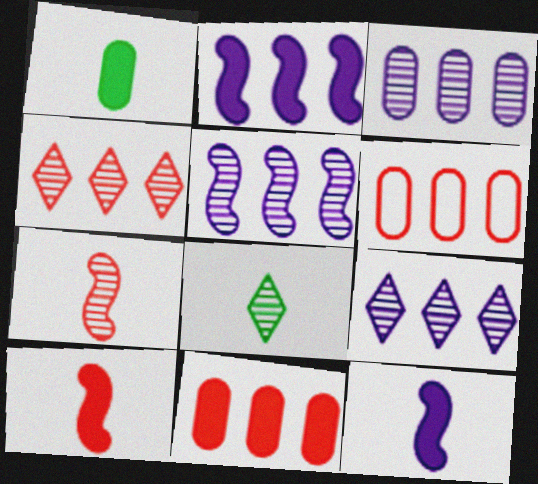[[3, 5, 9]]